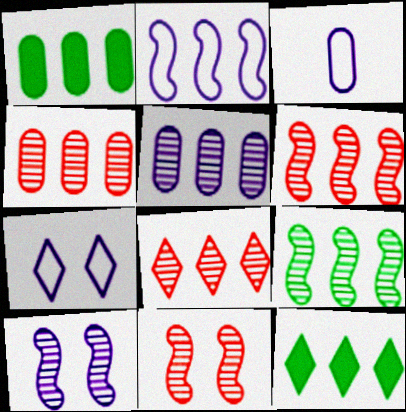[[1, 2, 8], 
[2, 3, 7], 
[2, 4, 12], 
[3, 11, 12], 
[4, 6, 8], 
[5, 8, 9]]